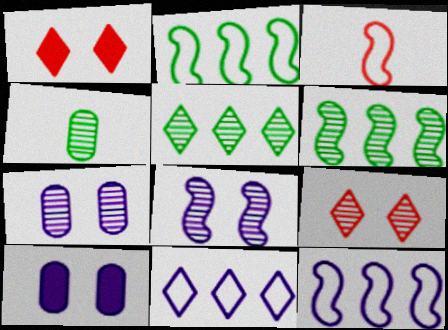[[1, 4, 12], 
[3, 5, 10]]